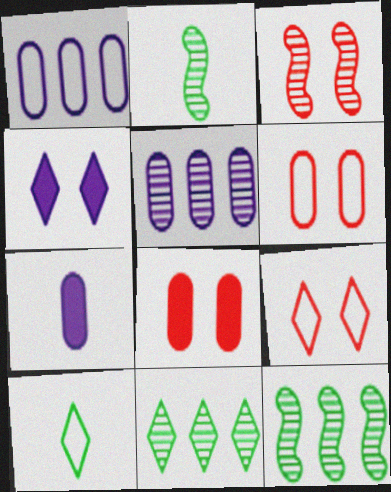[[3, 8, 9], 
[7, 9, 12]]